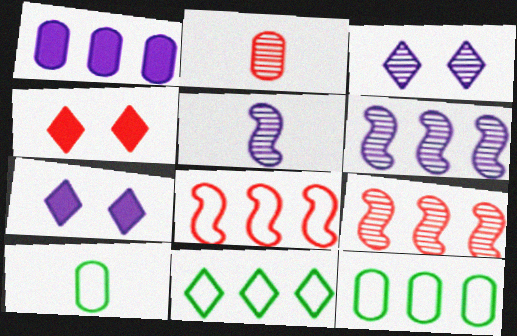[[1, 9, 11], 
[2, 4, 8], 
[4, 5, 12], 
[4, 6, 10], 
[7, 9, 10]]